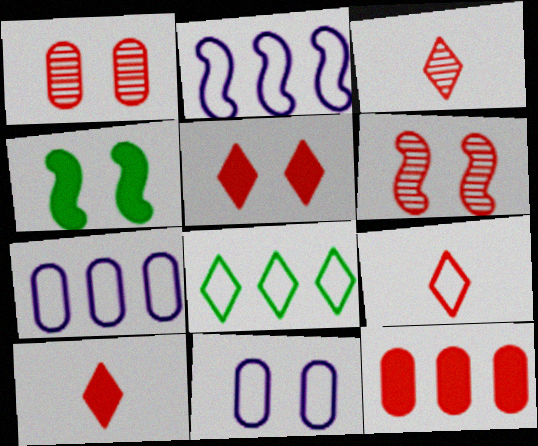[[3, 4, 7], 
[3, 9, 10], 
[6, 9, 12]]